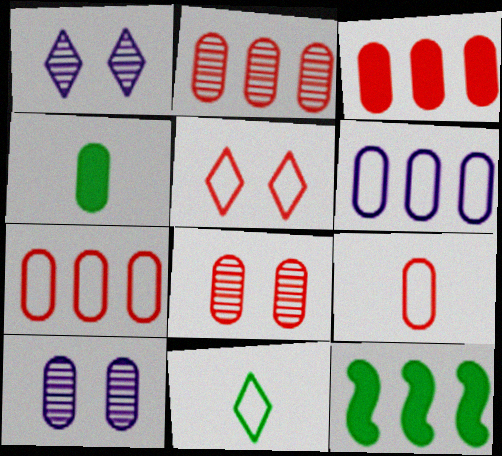[[1, 9, 12], 
[2, 3, 7], 
[3, 8, 9], 
[4, 6, 8], 
[4, 7, 10]]